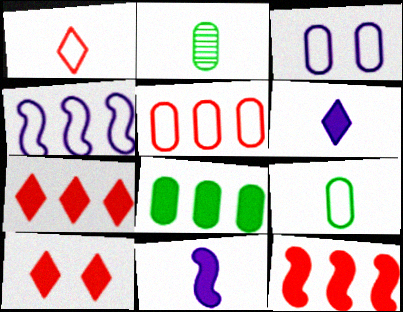[[1, 2, 11], 
[2, 4, 10], 
[3, 5, 9], 
[8, 10, 11]]